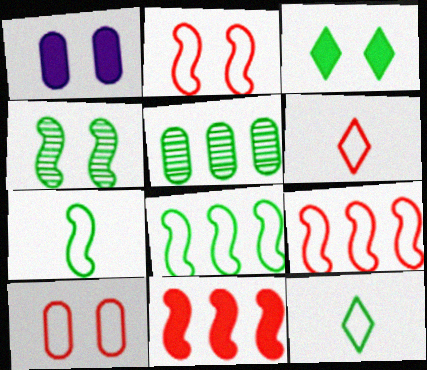[[3, 5, 7], 
[6, 9, 10]]